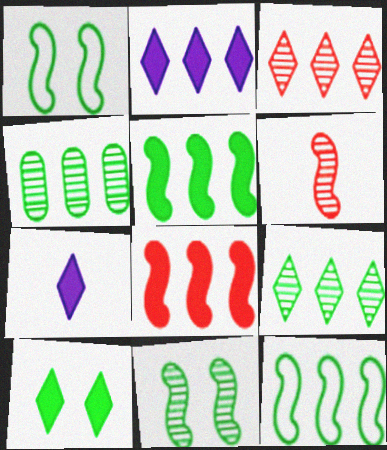[]